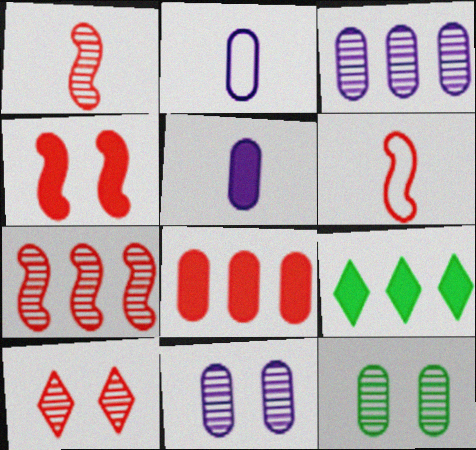[[2, 8, 12], 
[4, 5, 9], 
[4, 6, 7], 
[6, 8, 10], 
[6, 9, 11]]